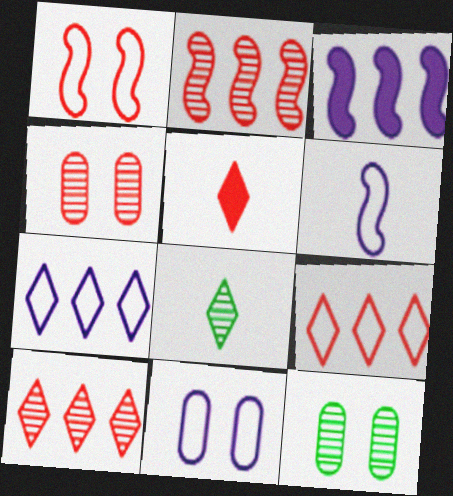[[6, 7, 11]]